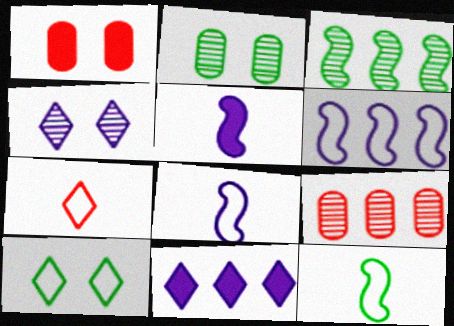[[5, 9, 10]]